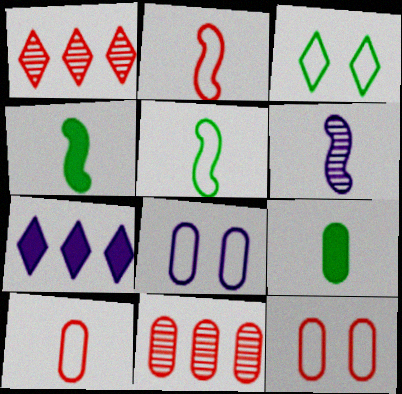[[1, 4, 8], 
[2, 4, 6], 
[6, 7, 8], 
[8, 9, 11]]